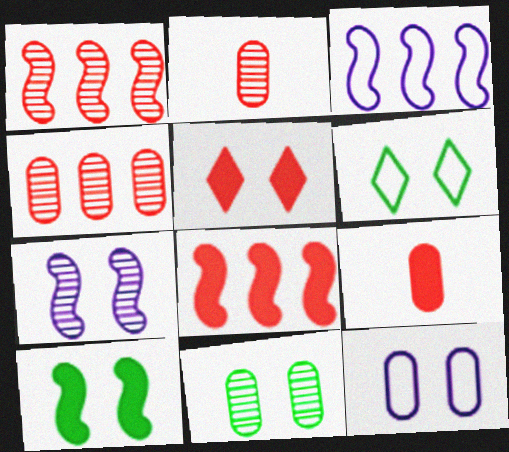[[5, 8, 9], 
[6, 10, 11]]